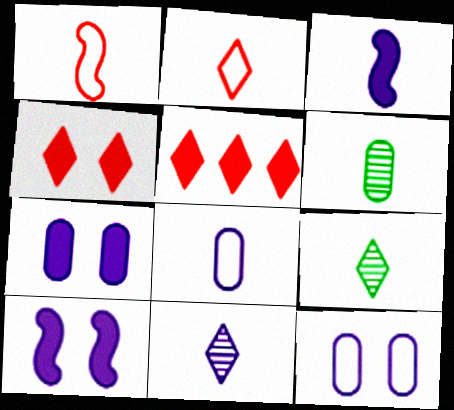[[2, 3, 6], 
[3, 8, 11]]